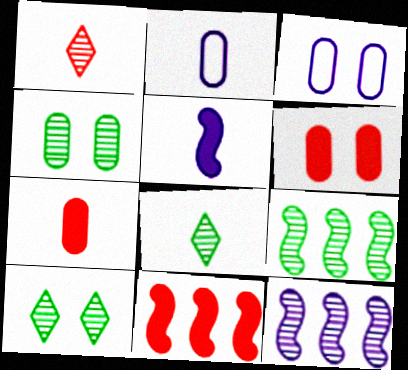[[1, 4, 12], 
[2, 10, 11], 
[3, 4, 6], 
[3, 8, 11], 
[4, 8, 9]]